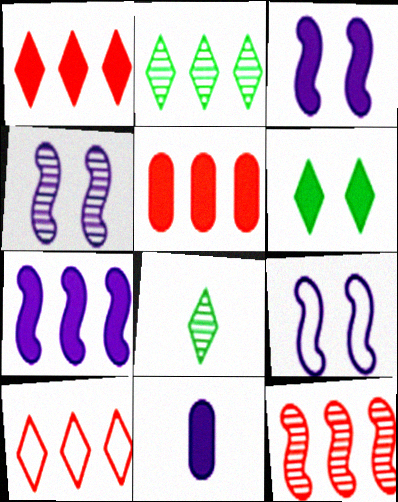[[3, 4, 9], 
[5, 8, 9], 
[5, 10, 12]]